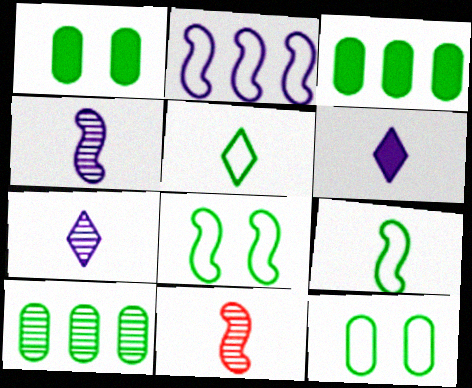[]